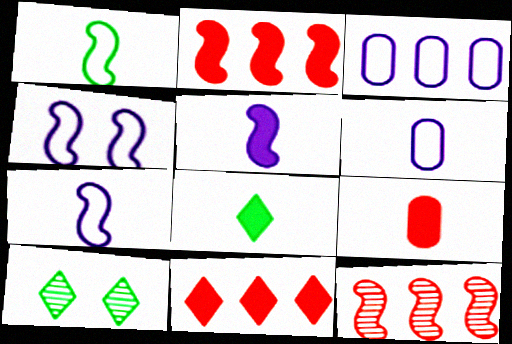[[2, 6, 10], 
[5, 8, 9]]